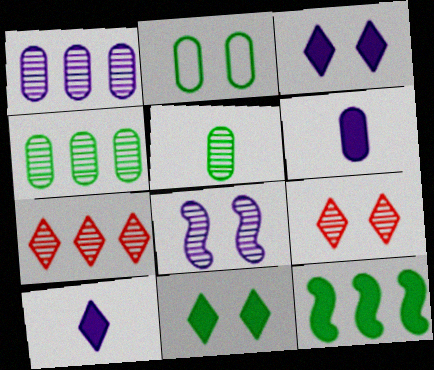[[5, 7, 8]]